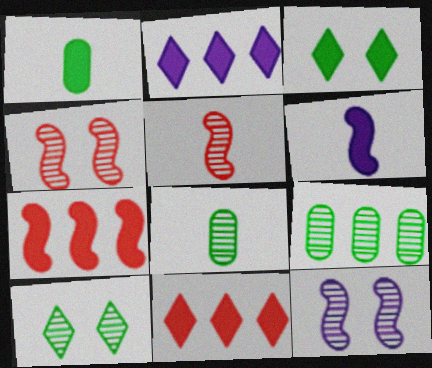[]